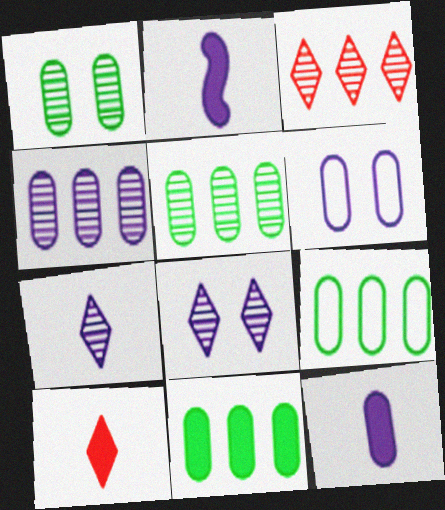[[4, 6, 12], 
[5, 9, 11]]